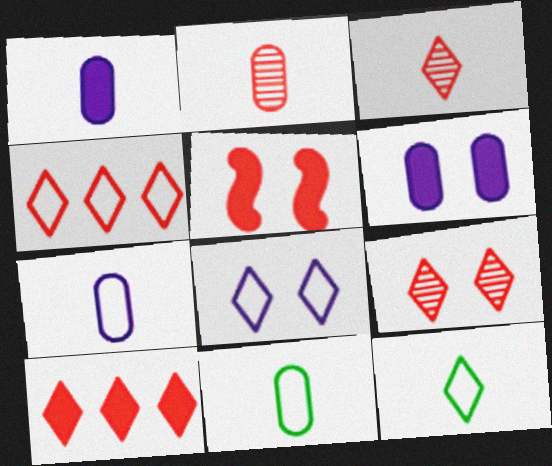[[1, 2, 11], 
[2, 4, 5], 
[4, 8, 12]]